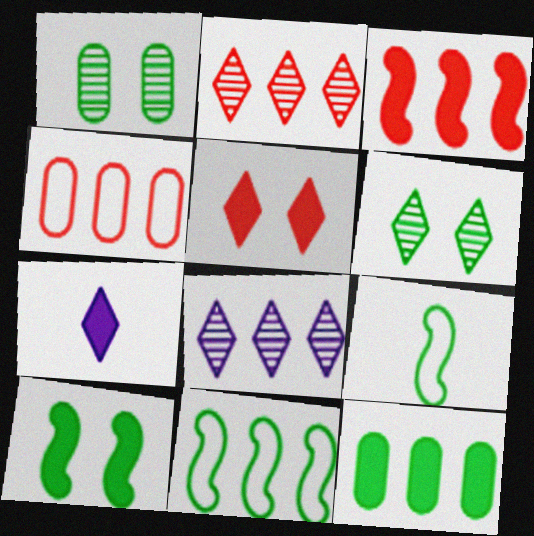[[2, 3, 4], 
[6, 9, 12]]